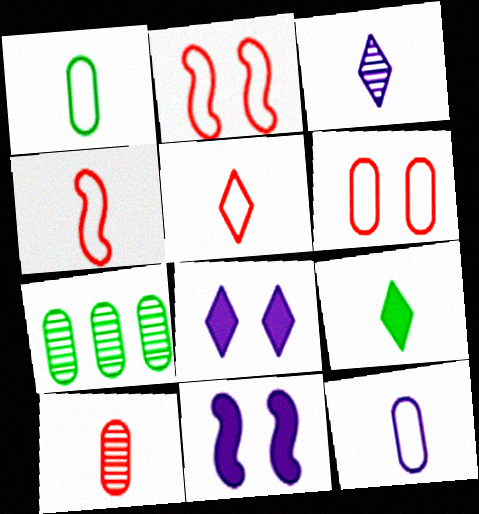[[3, 5, 9], 
[4, 7, 8], 
[5, 7, 11]]